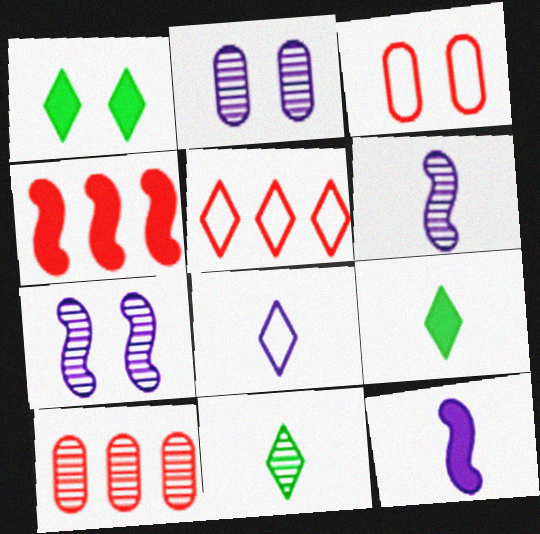[[1, 3, 7], 
[4, 5, 10], 
[7, 10, 11]]